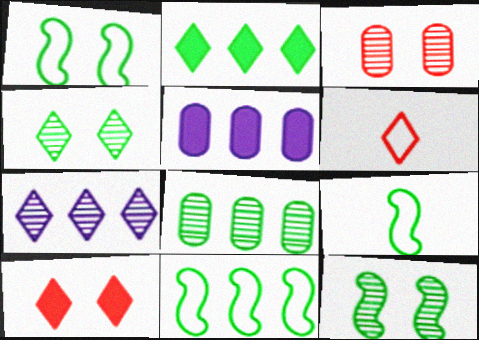[[1, 9, 11], 
[2, 8, 11], 
[5, 6, 12]]